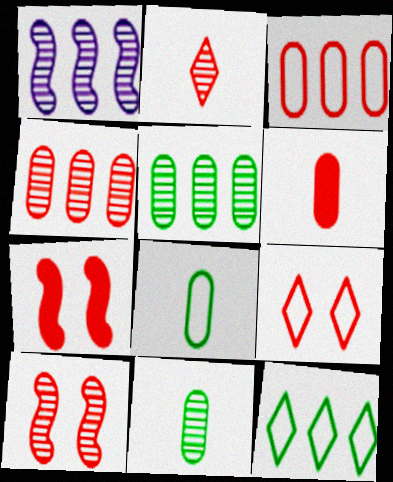[[2, 3, 7], 
[2, 4, 10]]